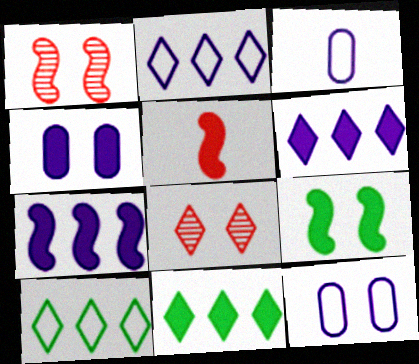[[1, 3, 11], 
[4, 5, 11], 
[5, 7, 9], 
[8, 9, 12]]